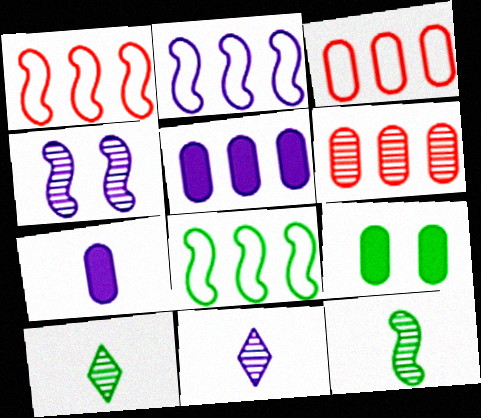[[1, 2, 8], 
[1, 9, 11], 
[4, 6, 10], 
[8, 9, 10]]